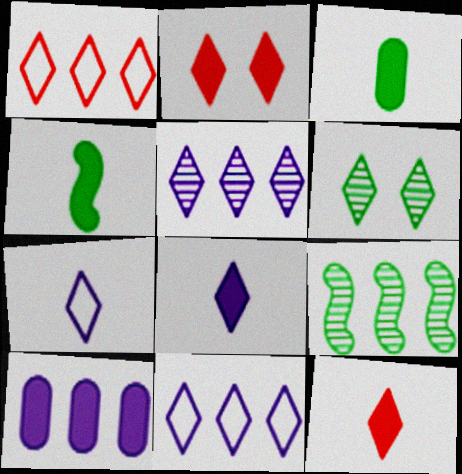[[1, 6, 8], 
[1, 9, 10], 
[2, 4, 10], 
[6, 11, 12]]